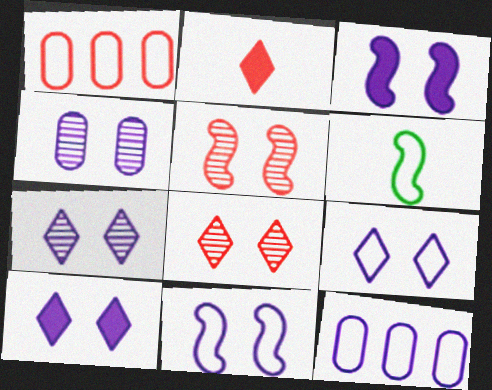[[1, 2, 5], 
[1, 6, 9], 
[3, 4, 9], 
[4, 10, 11], 
[7, 9, 10]]